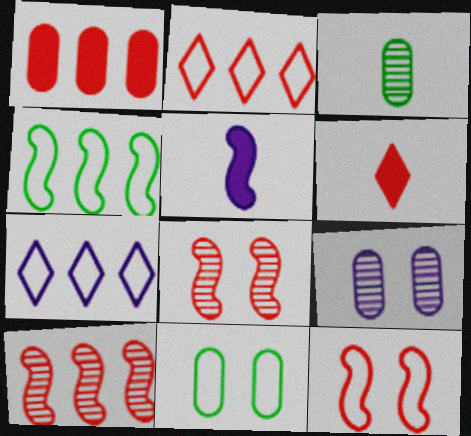[[1, 2, 10], 
[4, 5, 8], 
[4, 6, 9], 
[5, 7, 9]]